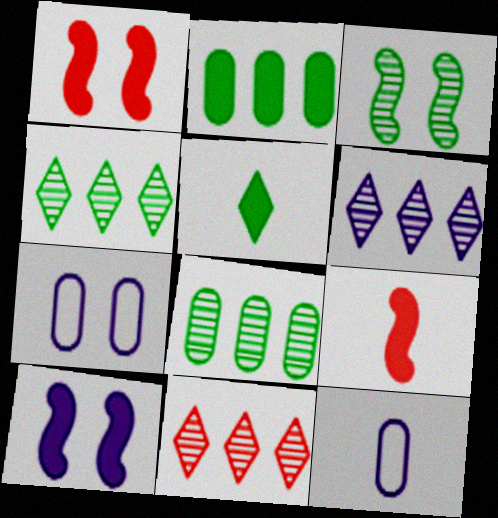[[1, 4, 12], 
[4, 6, 11], 
[4, 7, 9], 
[6, 10, 12]]